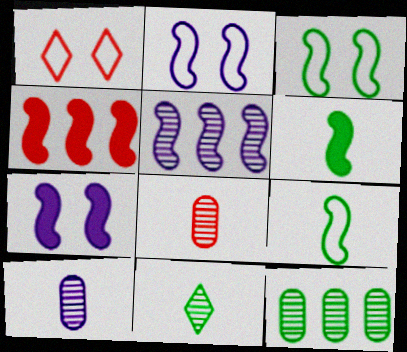[[1, 4, 8], 
[4, 6, 7]]